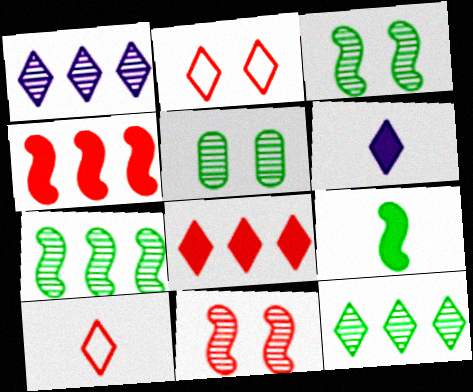[[2, 6, 12]]